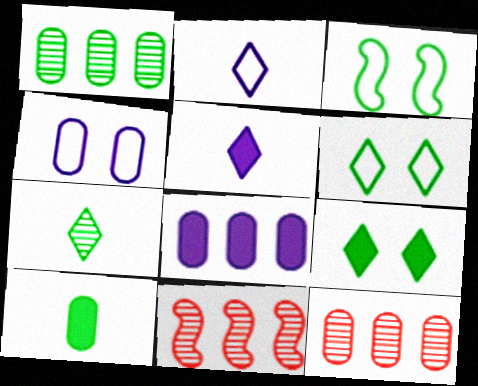[[3, 5, 12], 
[4, 10, 12]]